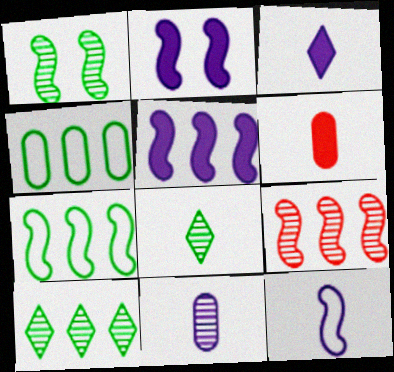[[3, 11, 12], 
[5, 7, 9], 
[6, 8, 12]]